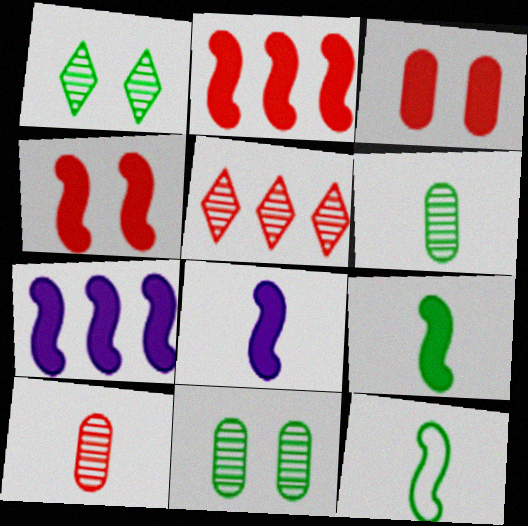[[4, 7, 9]]